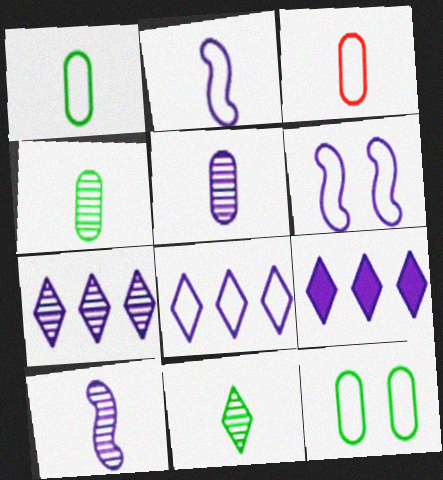[[5, 6, 9], 
[7, 8, 9]]